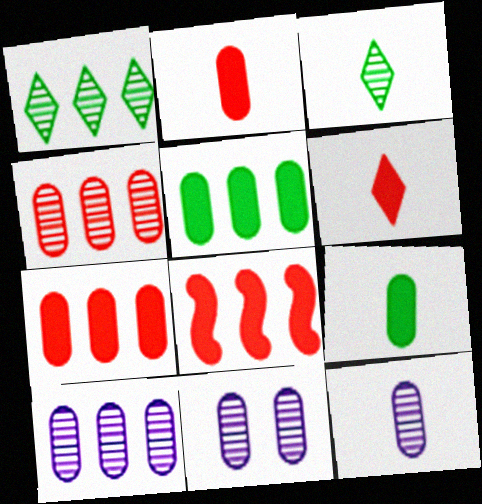[[10, 11, 12]]